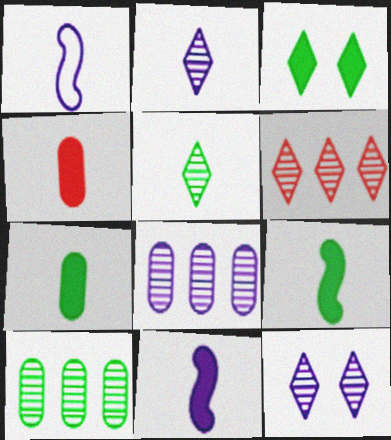[[1, 4, 5], 
[5, 6, 12]]